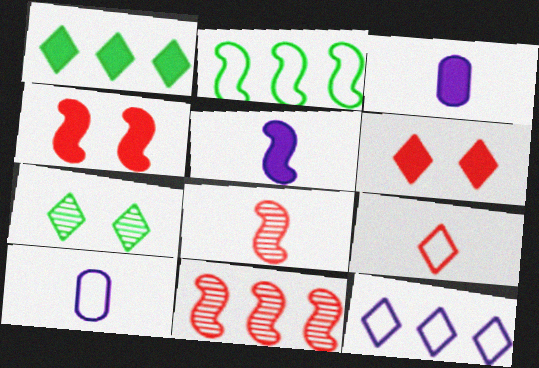[[1, 3, 4]]